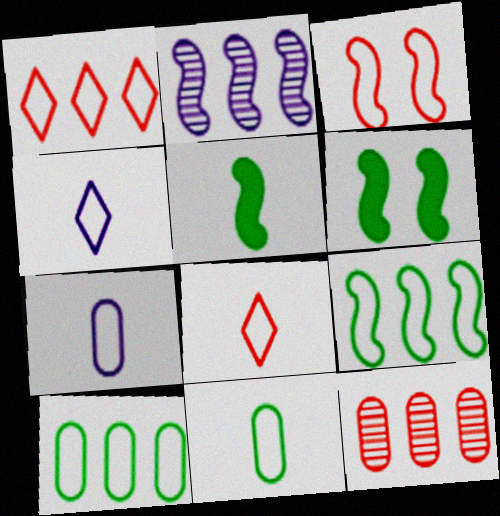[[2, 3, 5], 
[3, 4, 10], 
[4, 6, 12]]